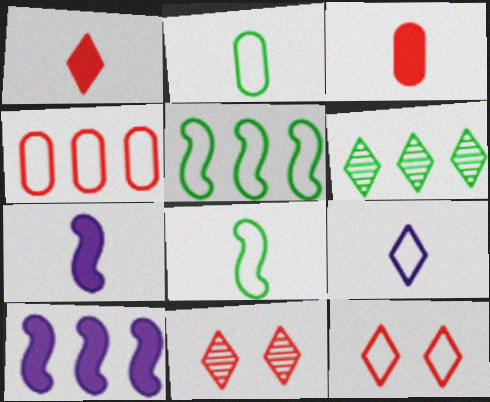[[2, 10, 11], 
[4, 6, 10]]